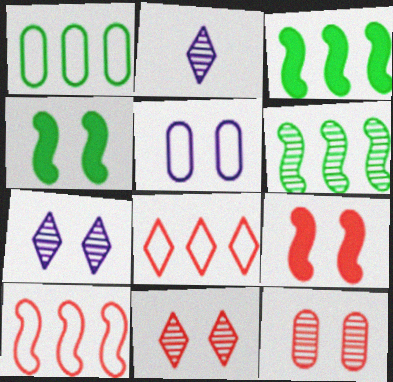[[1, 2, 9], 
[2, 6, 12], 
[4, 5, 11]]